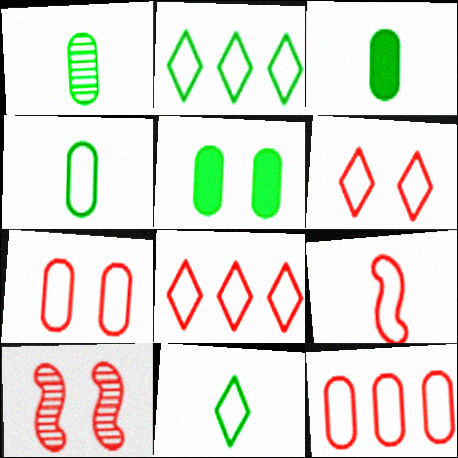[[1, 3, 4], 
[6, 9, 12], 
[7, 8, 9]]